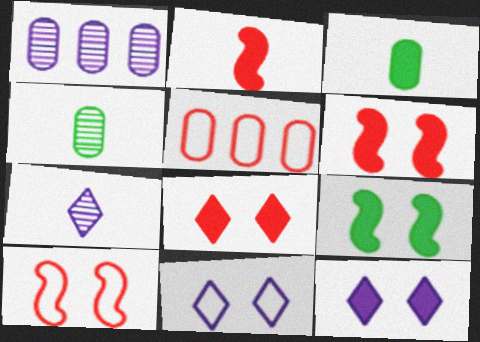[[5, 7, 9]]